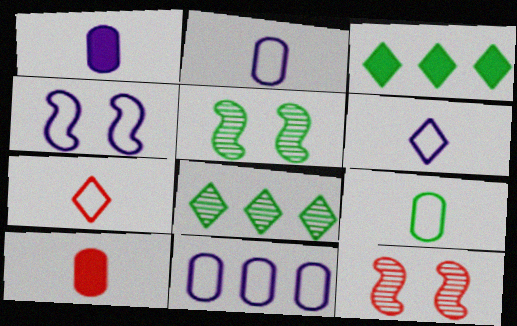[[2, 3, 12], 
[3, 5, 9], 
[4, 6, 11], 
[4, 8, 10]]